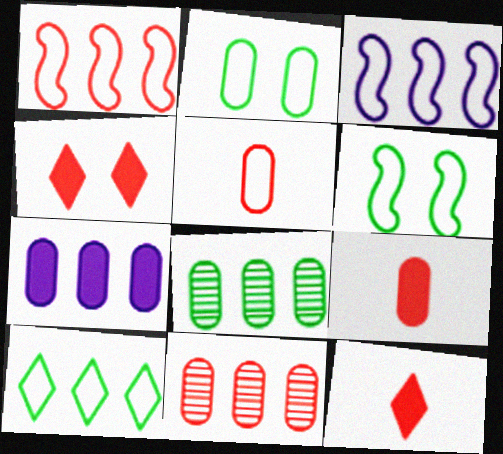[]